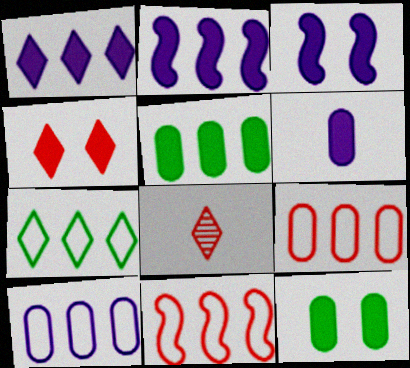[[1, 3, 6], 
[3, 4, 12], 
[7, 10, 11]]